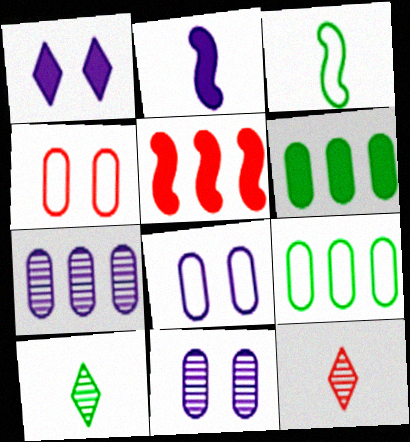[[4, 5, 12], 
[5, 8, 10]]